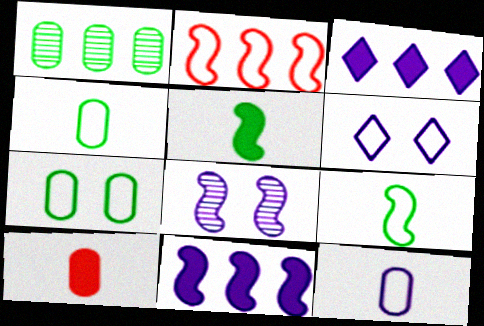[[1, 2, 3], 
[2, 4, 6], 
[2, 5, 8], 
[3, 8, 12]]